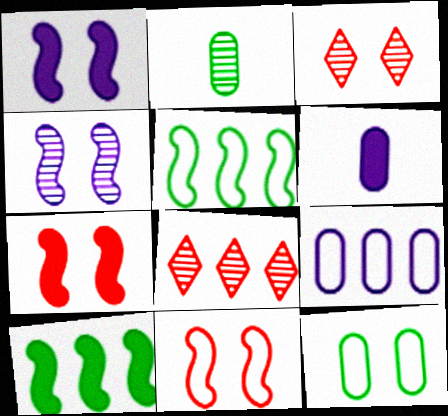[[1, 3, 12], 
[2, 4, 8], 
[3, 5, 6], 
[8, 9, 10]]